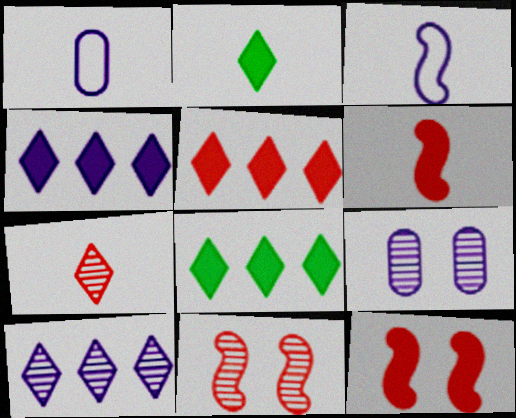[[1, 8, 11], 
[3, 4, 9], 
[4, 5, 8]]